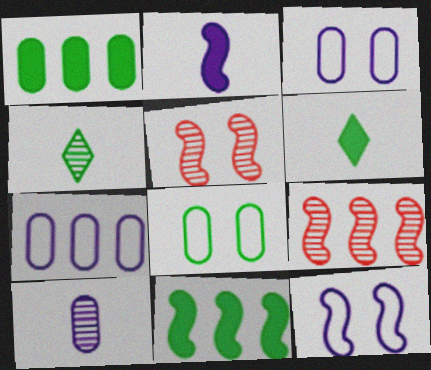[[3, 6, 9], 
[4, 8, 11], 
[5, 6, 7]]